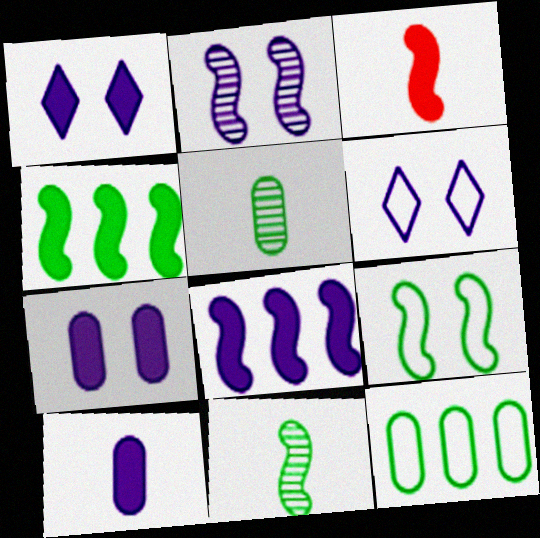[[1, 8, 10], 
[2, 6, 7], 
[4, 9, 11]]